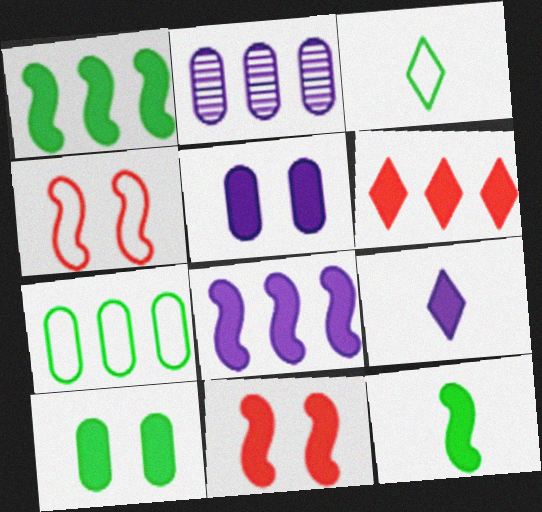[[2, 3, 11], 
[5, 6, 12], 
[5, 8, 9], 
[8, 11, 12]]